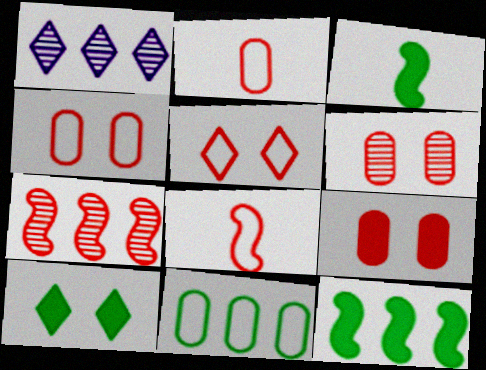[[1, 3, 4], 
[4, 6, 9]]